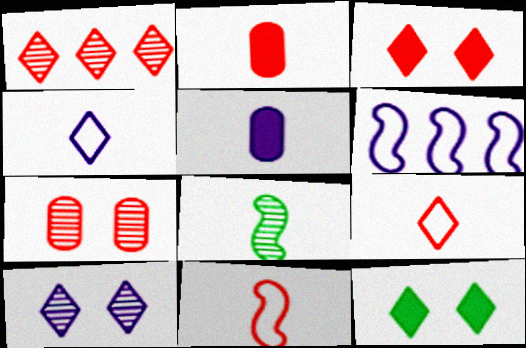[[1, 3, 9], 
[1, 4, 12], 
[2, 4, 8], 
[5, 6, 10], 
[5, 8, 9]]